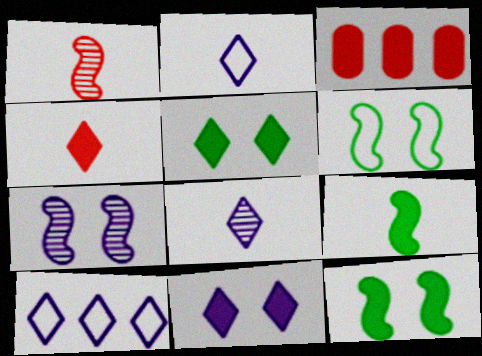[[3, 6, 8], 
[3, 9, 11], 
[8, 10, 11]]